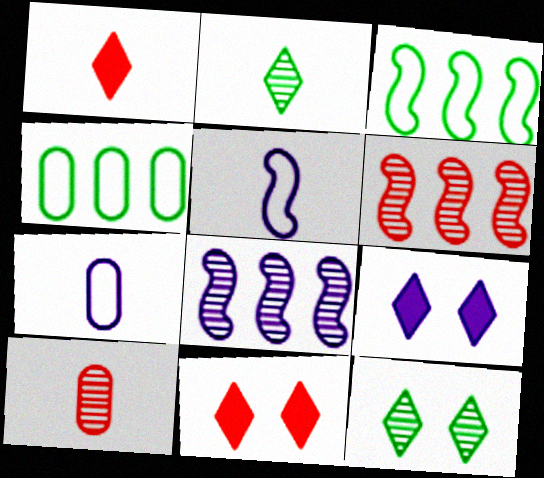[[3, 9, 10], 
[7, 8, 9], 
[8, 10, 12]]